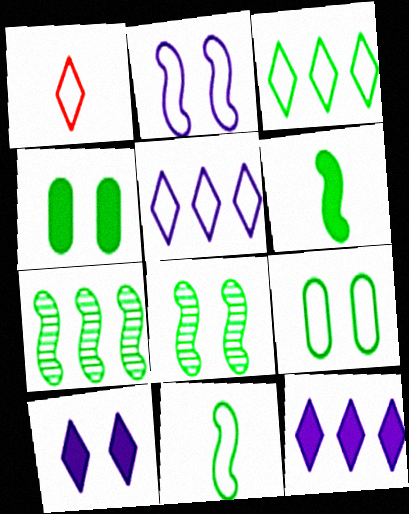[[3, 9, 11]]